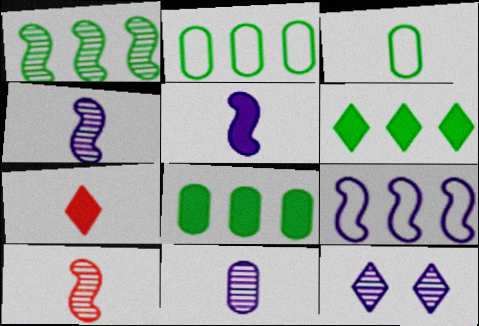[[1, 2, 6], 
[3, 4, 7]]